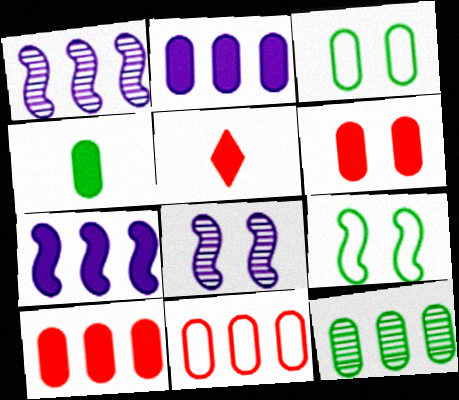[[1, 3, 5], 
[2, 4, 6], 
[2, 11, 12], 
[3, 4, 12]]